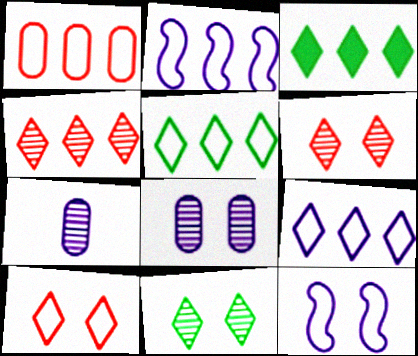[[1, 2, 5], 
[3, 4, 9]]